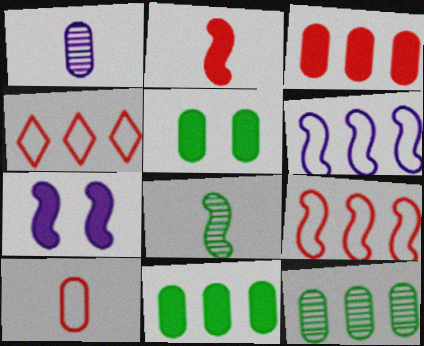[[7, 8, 9]]